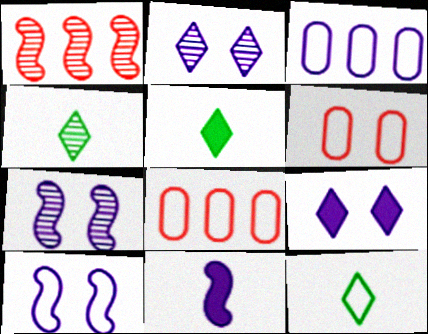[[2, 3, 11], 
[4, 5, 12], 
[5, 7, 8], 
[8, 10, 12]]